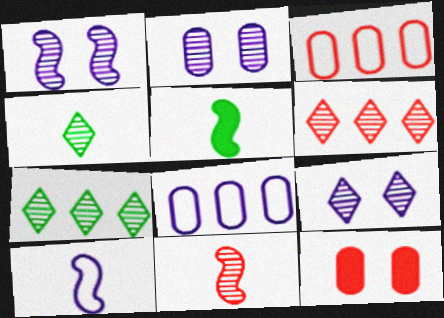[[1, 2, 9], 
[2, 7, 11], 
[3, 5, 9], 
[4, 6, 9], 
[5, 10, 11], 
[7, 10, 12]]